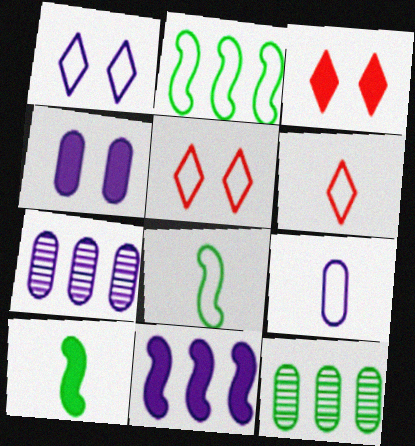[[2, 5, 9], 
[3, 7, 8], 
[4, 7, 9], 
[5, 7, 10], 
[6, 8, 9]]